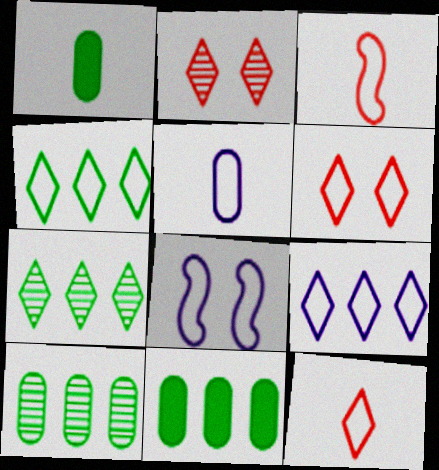[[5, 8, 9]]